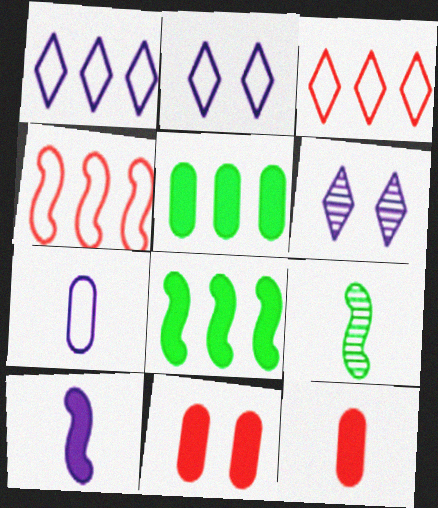[[1, 9, 11]]